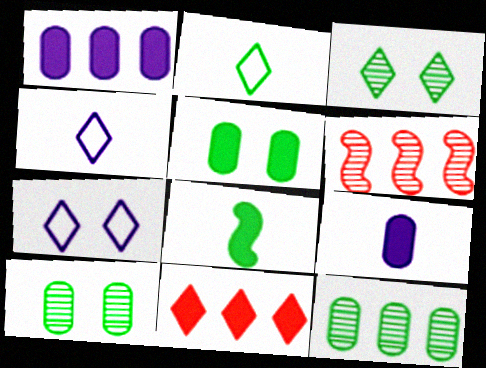[[3, 4, 11], 
[4, 5, 6]]